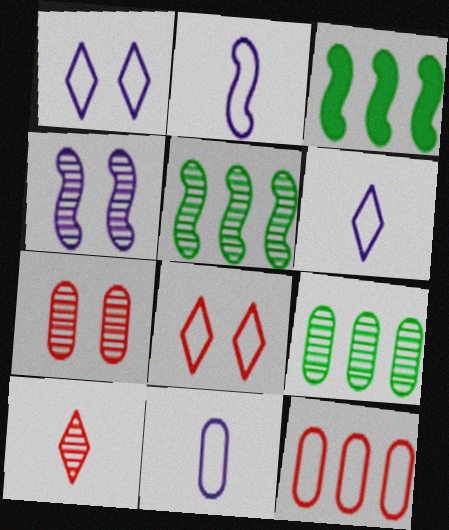[[2, 6, 11], 
[3, 6, 7], 
[4, 9, 10]]